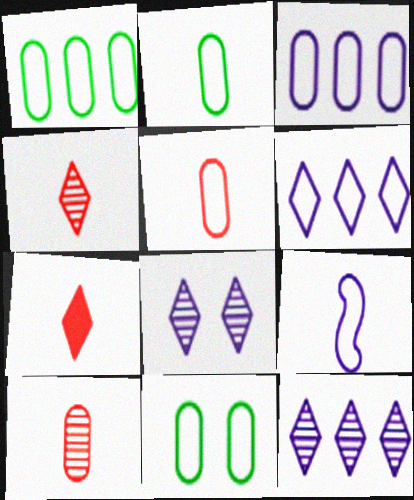[[1, 2, 11], 
[3, 5, 11]]